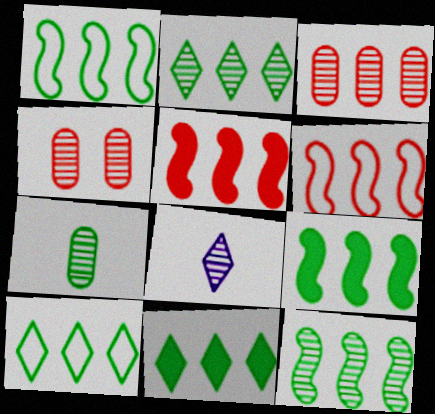[[1, 9, 12], 
[2, 10, 11], 
[4, 8, 12]]